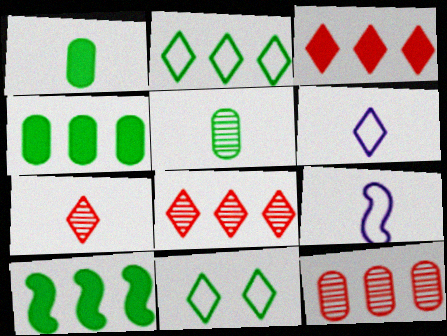[[1, 7, 9], 
[5, 10, 11]]